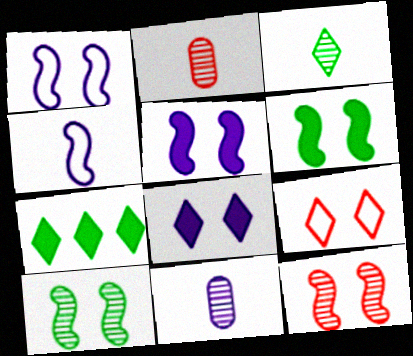[[1, 2, 7], 
[1, 6, 12]]